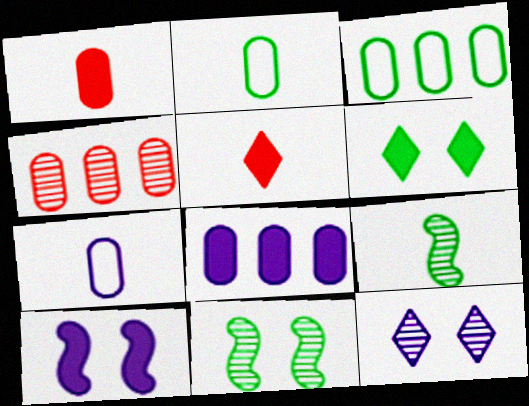[[3, 4, 8], 
[3, 6, 9], 
[4, 9, 12], 
[5, 7, 9]]